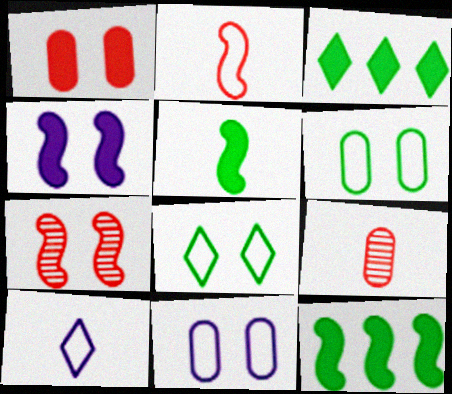[[5, 9, 10]]